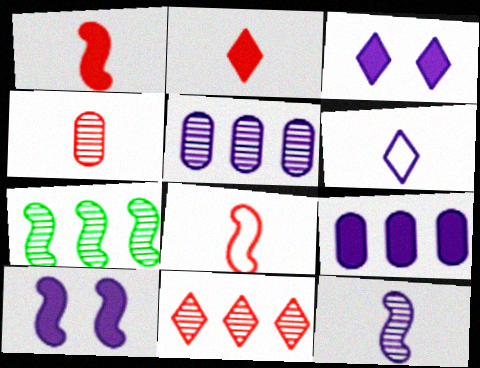[[2, 4, 8], 
[5, 6, 10], 
[5, 7, 11], 
[7, 8, 10]]